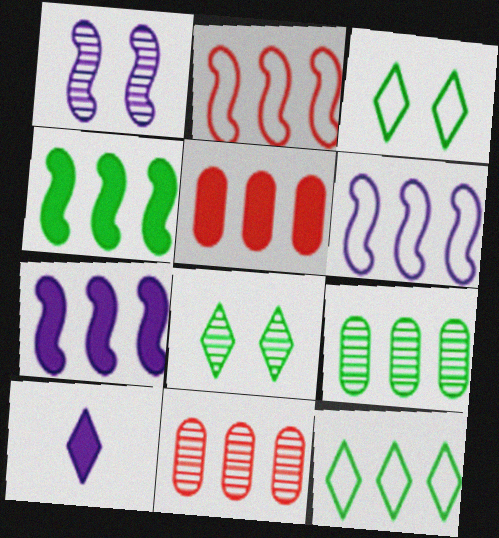[[4, 9, 12], 
[7, 11, 12]]